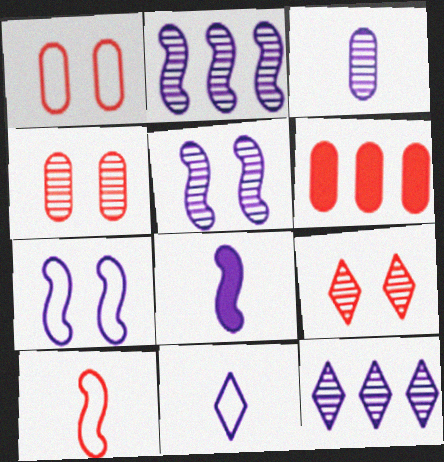[[2, 7, 8], 
[3, 5, 12], 
[3, 8, 11], 
[6, 9, 10]]